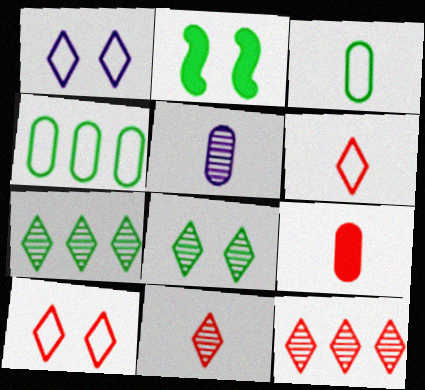[[2, 3, 7], 
[3, 5, 9]]